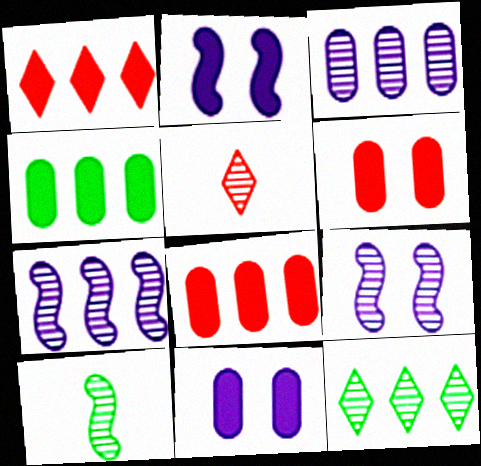[]